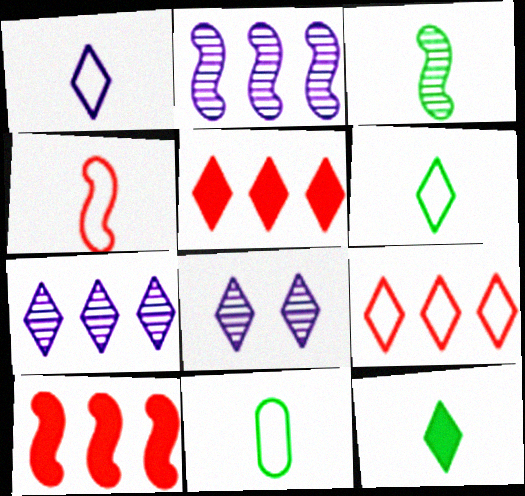[[1, 4, 11], 
[3, 11, 12], 
[5, 6, 8], 
[8, 9, 12], 
[8, 10, 11]]